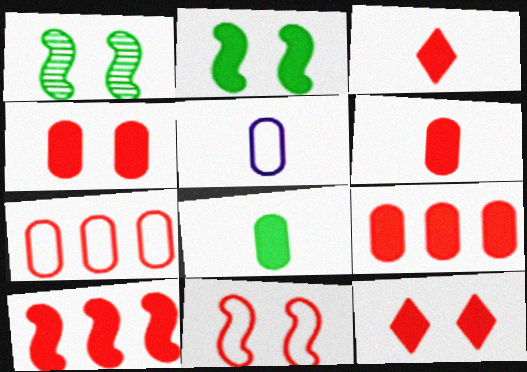[[3, 4, 10], 
[4, 6, 9], 
[6, 10, 12]]